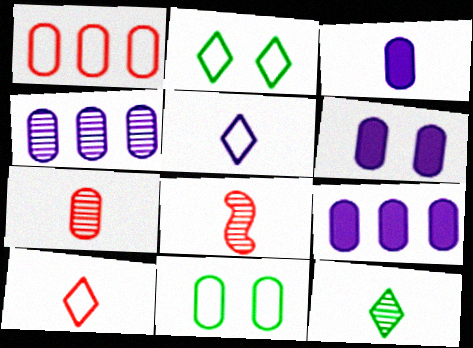[[2, 8, 9], 
[3, 6, 9], 
[7, 9, 11]]